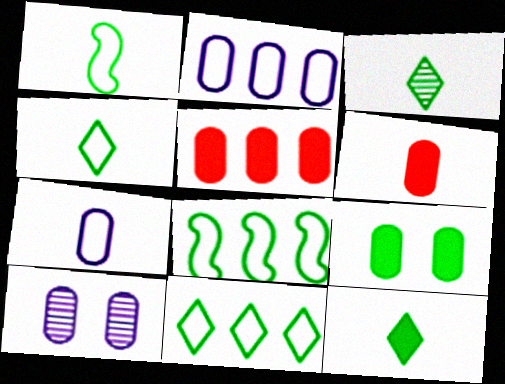[[3, 4, 12], 
[3, 8, 9]]